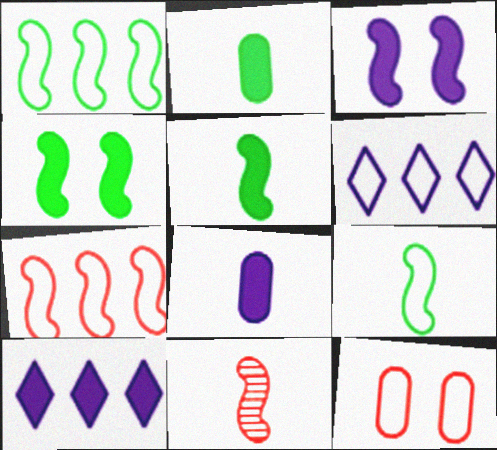[[1, 3, 11], 
[3, 8, 10], 
[6, 9, 12]]